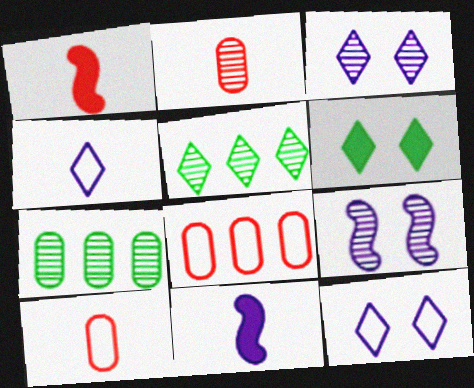[[1, 7, 12], 
[2, 5, 9]]